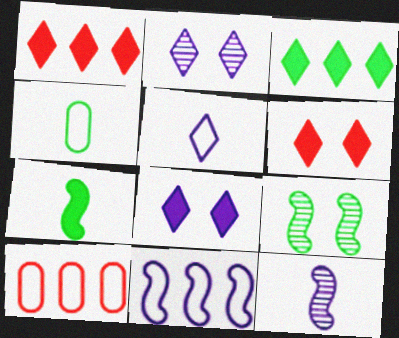[[2, 7, 10], 
[3, 4, 9]]